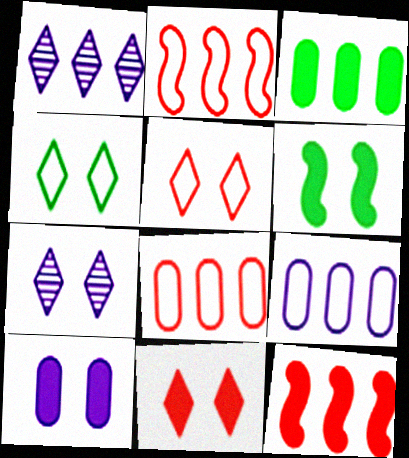[[1, 2, 3], 
[4, 7, 11], 
[6, 10, 11]]